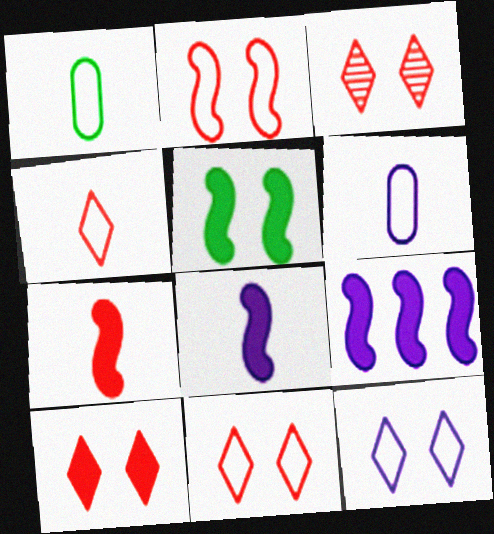[[1, 3, 9], 
[3, 10, 11], 
[5, 7, 9]]